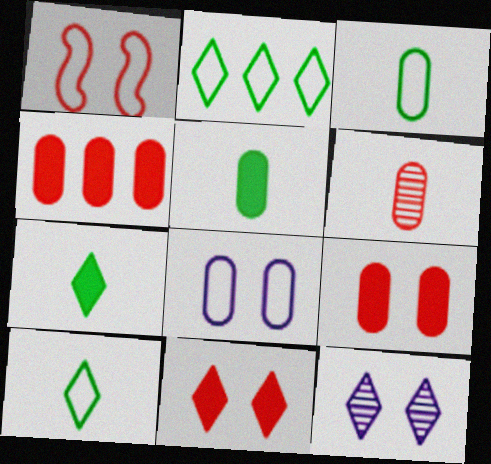[]